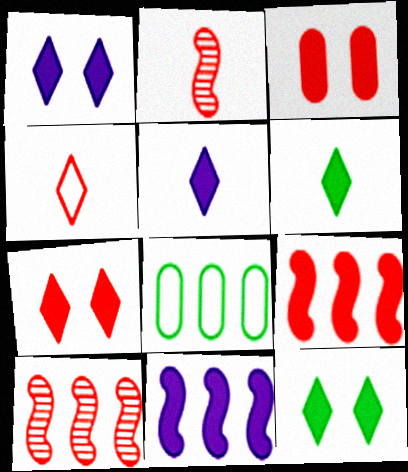[[1, 2, 8], 
[1, 7, 12], 
[3, 4, 10], 
[3, 6, 11]]